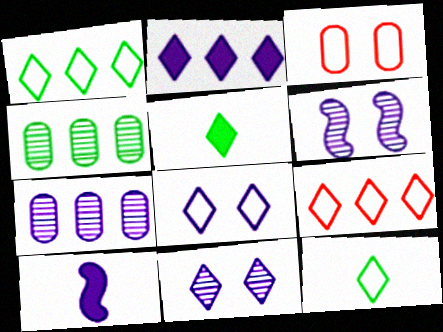[[5, 9, 11], 
[7, 8, 10], 
[8, 9, 12]]